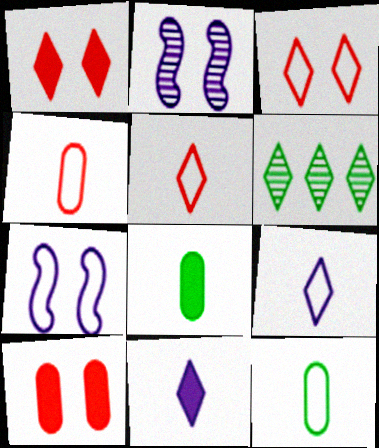[[1, 6, 9], 
[3, 6, 11]]